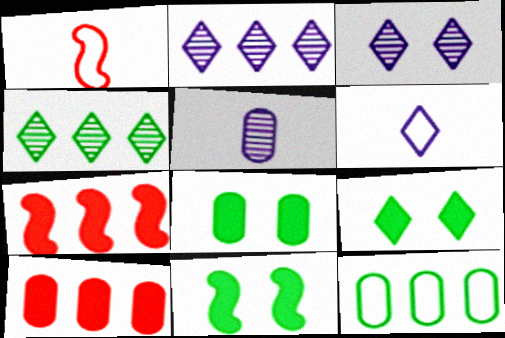[[1, 2, 8], 
[2, 7, 12], 
[8, 9, 11]]